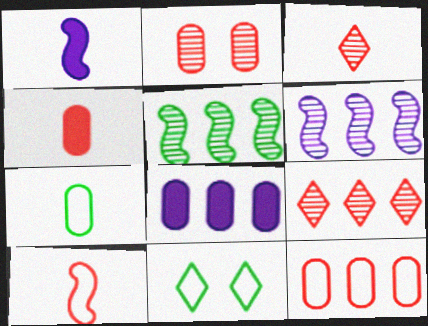[[1, 3, 7], 
[2, 4, 12], 
[2, 7, 8], 
[3, 4, 10], 
[4, 6, 11]]